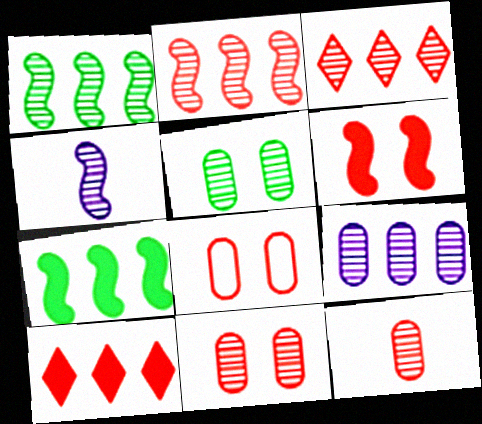[[1, 3, 9], 
[3, 4, 5], 
[5, 9, 12]]